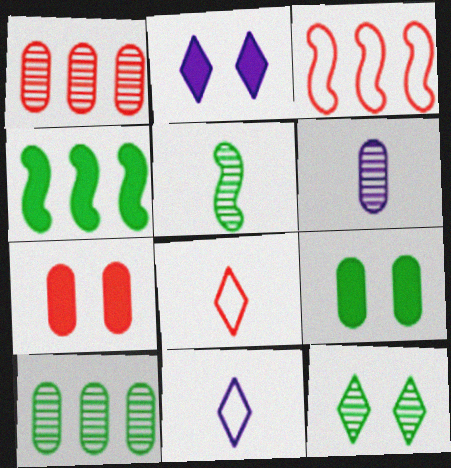[[5, 10, 12]]